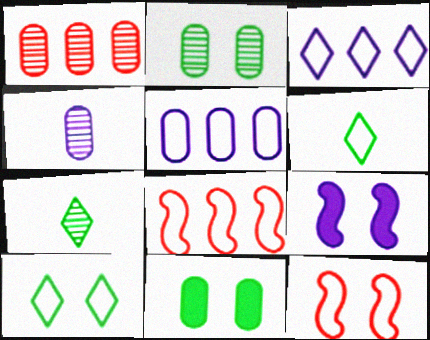[[1, 2, 4], 
[1, 6, 9], 
[3, 4, 9], 
[5, 6, 12]]